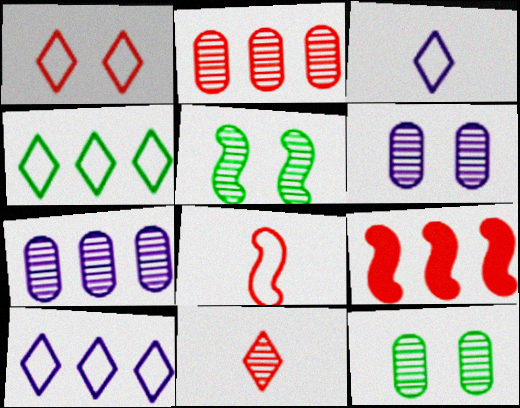[[1, 3, 4], 
[3, 9, 12], 
[4, 7, 9], 
[5, 7, 11]]